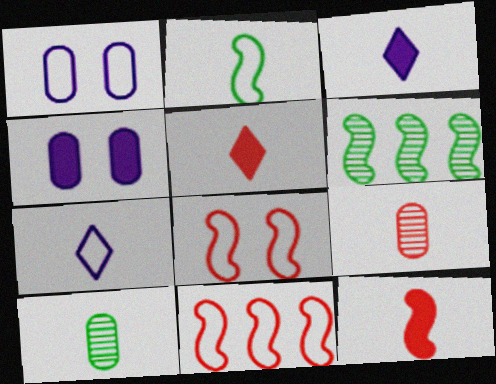[[1, 5, 6], 
[2, 3, 9], 
[7, 10, 12]]